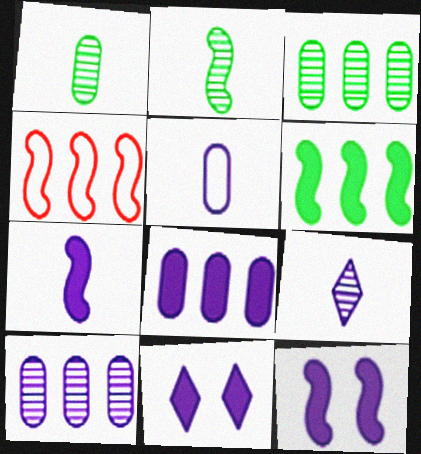[[1, 4, 11], 
[2, 4, 12], 
[5, 7, 9], 
[7, 8, 11]]